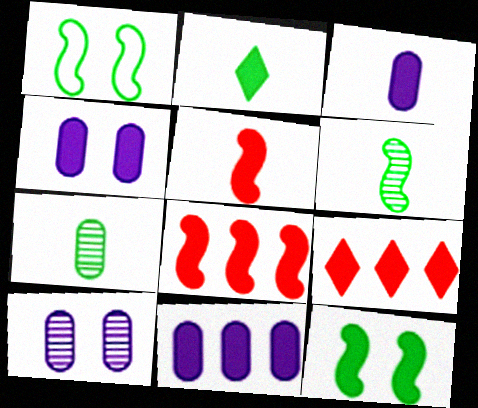[[2, 3, 5], 
[2, 4, 8], 
[3, 4, 11], 
[3, 9, 12]]